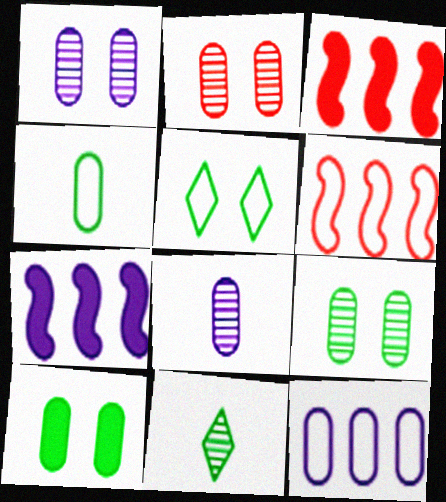[[1, 2, 9], 
[3, 5, 8]]